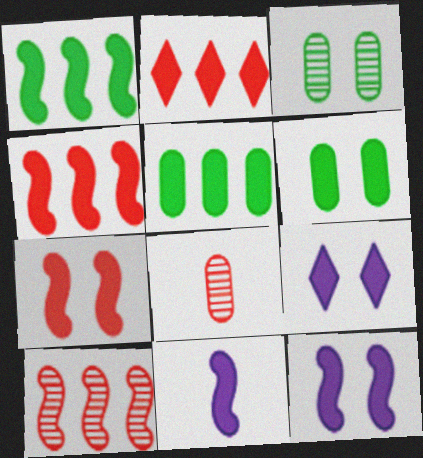[[1, 7, 11], 
[2, 6, 11], 
[6, 7, 9]]